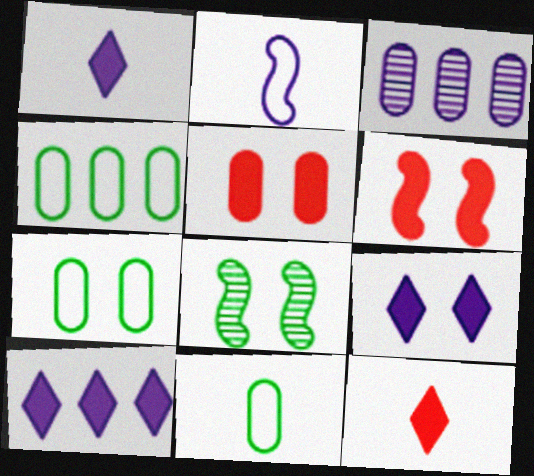[[1, 9, 10], 
[2, 3, 9], 
[3, 5, 11], 
[4, 7, 11]]